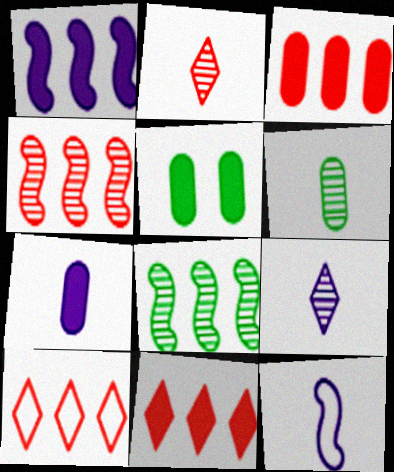[[3, 4, 10], 
[3, 5, 7], 
[7, 9, 12]]